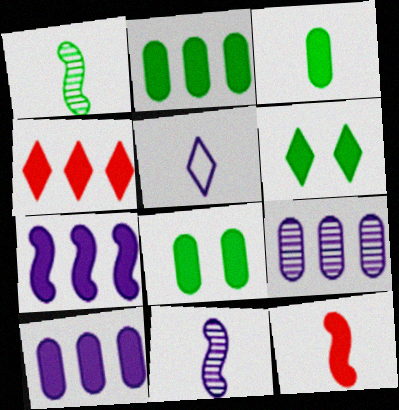[[2, 3, 8], 
[2, 4, 7], 
[6, 10, 12]]